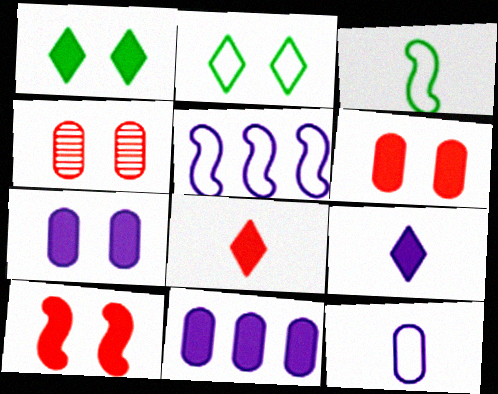[[1, 7, 10]]